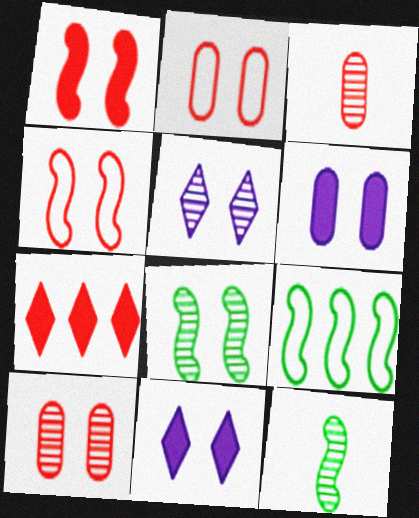[[2, 8, 11], 
[3, 4, 7], 
[3, 9, 11], 
[5, 8, 10]]